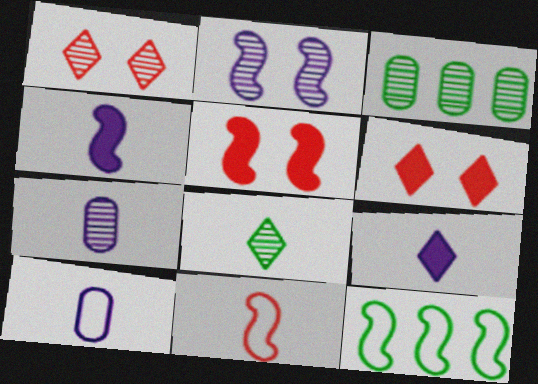[[6, 7, 12]]